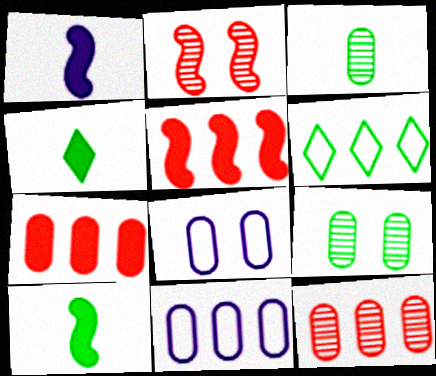[[2, 4, 11], 
[3, 7, 8], 
[6, 9, 10]]